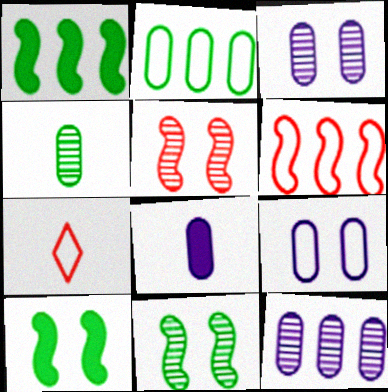[[1, 3, 7], 
[7, 10, 12], 
[8, 9, 12]]